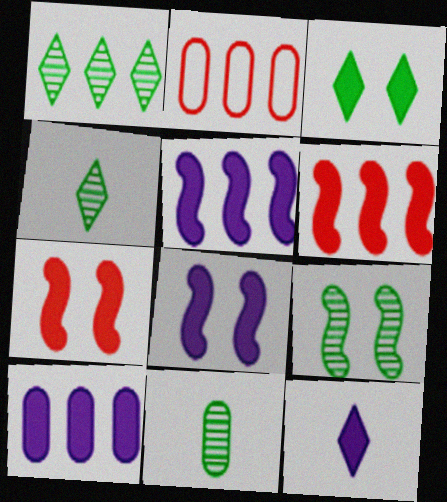[[1, 2, 5], 
[1, 9, 11], 
[2, 4, 8], 
[2, 9, 12], 
[8, 10, 12]]